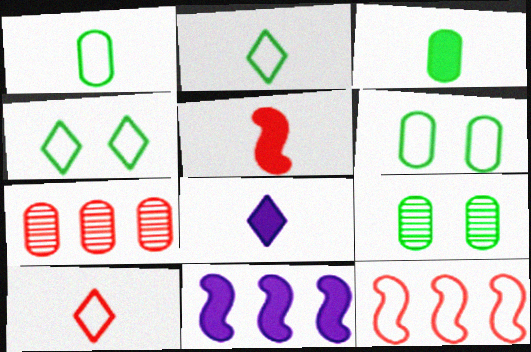[[3, 5, 8], 
[8, 9, 12], 
[9, 10, 11]]